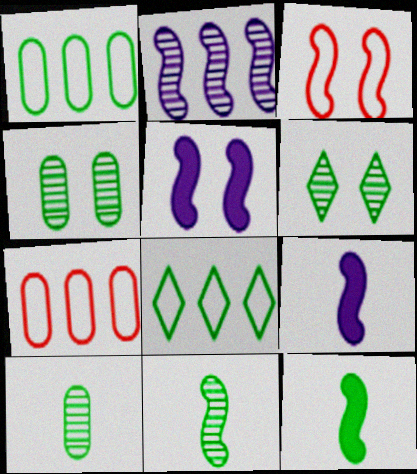[[1, 6, 12], 
[2, 3, 12], 
[4, 8, 12], 
[6, 7, 9]]